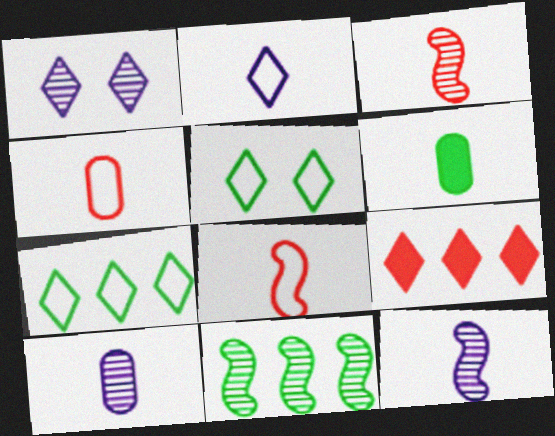[[2, 3, 6], 
[4, 6, 10], 
[5, 6, 11]]